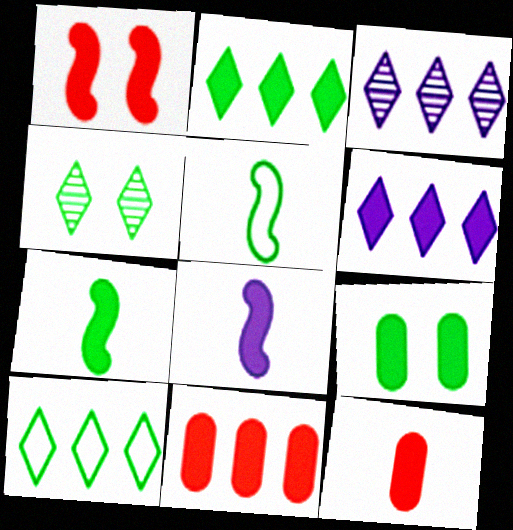[[2, 7, 9]]